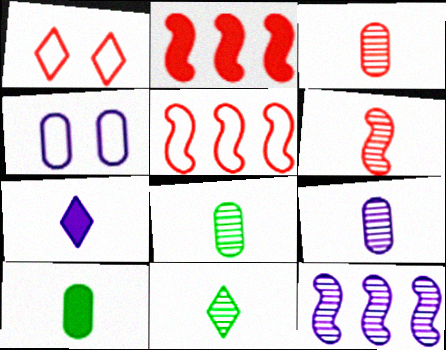[[1, 2, 3], 
[1, 10, 12], 
[2, 4, 11], 
[3, 8, 9], 
[4, 7, 12], 
[6, 9, 11]]